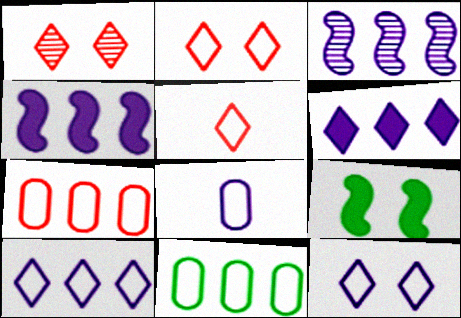[]